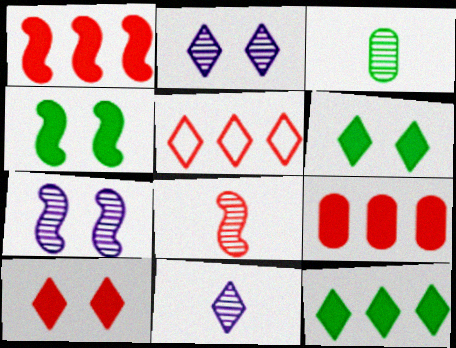[[3, 8, 11], 
[5, 6, 11]]